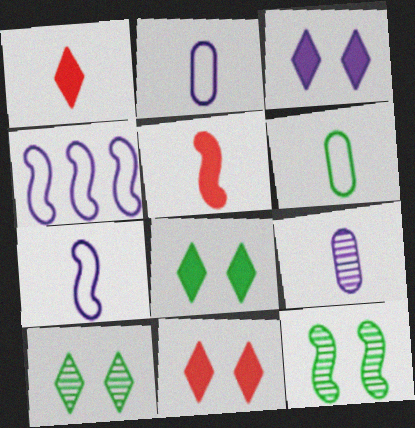[[3, 4, 9], 
[3, 8, 11], 
[4, 5, 12]]